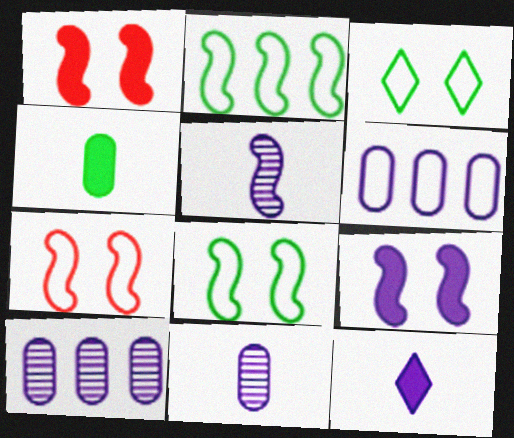[[1, 2, 5]]